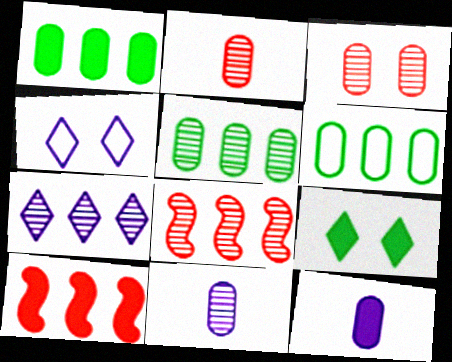[[1, 5, 6], 
[3, 5, 11], 
[3, 6, 12], 
[5, 7, 8], 
[6, 7, 10], 
[9, 10, 12]]